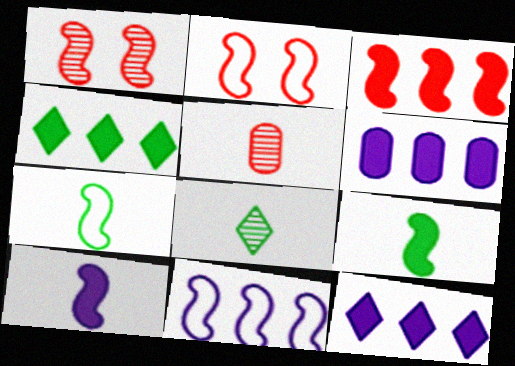[[1, 9, 11], 
[2, 6, 8], 
[2, 7, 11], 
[3, 4, 6]]